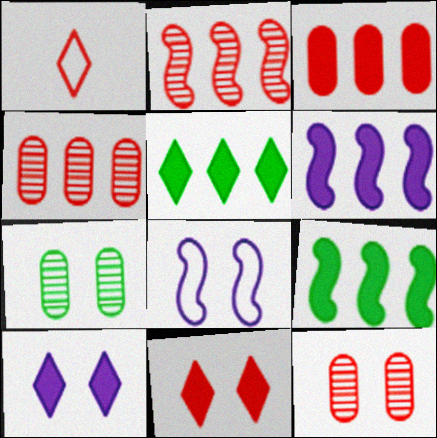[[1, 6, 7], 
[3, 5, 6], 
[7, 8, 11]]